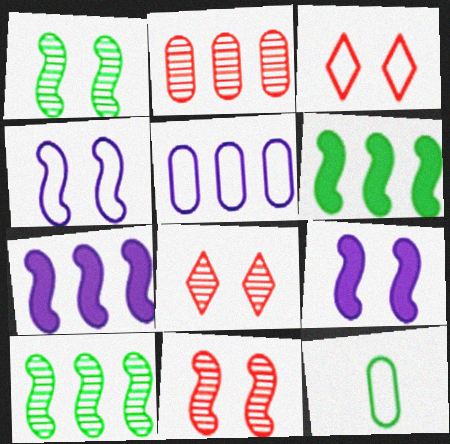[[7, 8, 12]]